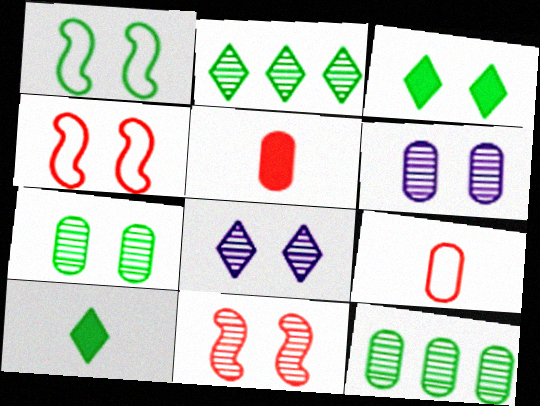[[1, 3, 7], 
[1, 10, 12], 
[3, 4, 6], 
[7, 8, 11]]